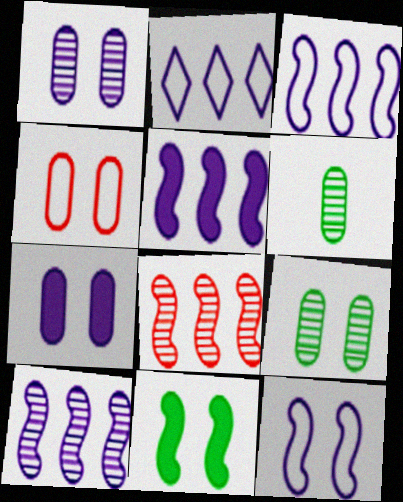[[3, 5, 10], 
[4, 7, 9]]